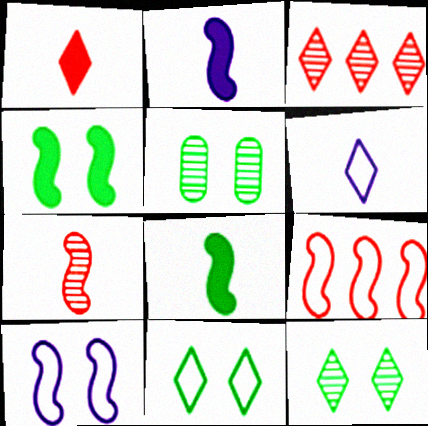[[4, 5, 11]]